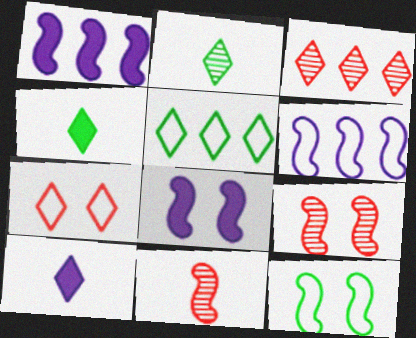[[1, 11, 12], 
[8, 9, 12]]